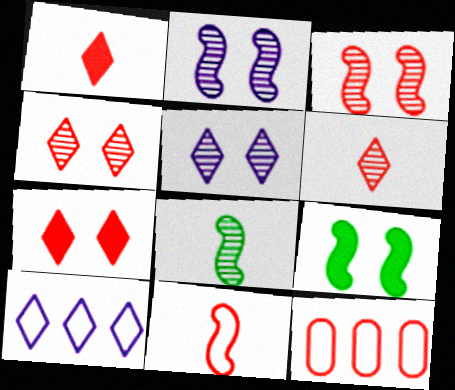[[1, 3, 12]]